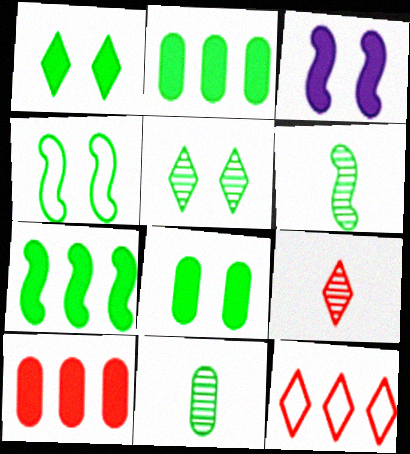[[3, 11, 12], 
[4, 5, 8], 
[4, 6, 7]]